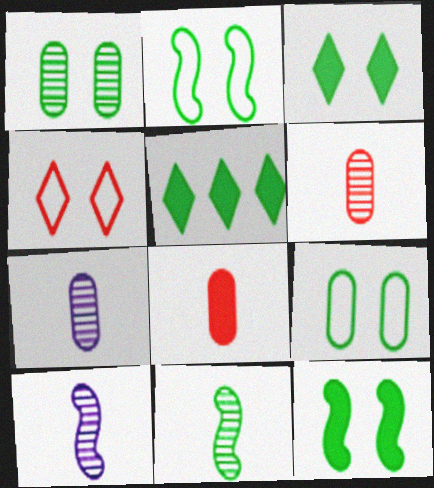[[1, 2, 3], 
[5, 9, 11]]